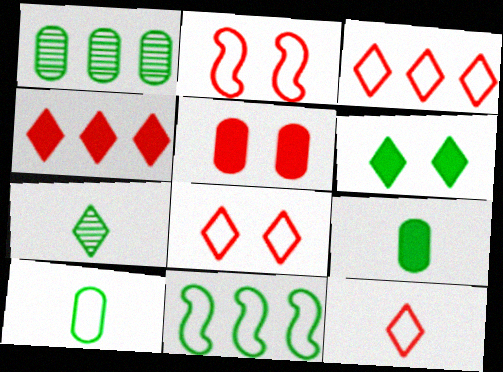[[3, 8, 12]]